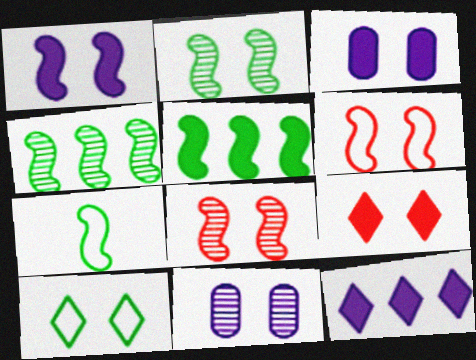[[1, 2, 6], 
[2, 5, 7], 
[3, 8, 10]]